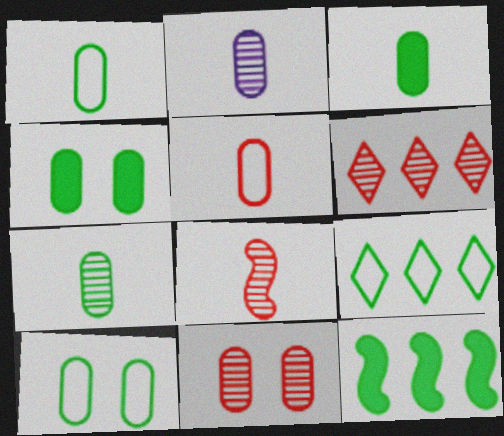[[1, 3, 7], 
[2, 3, 5], 
[6, 8, 11]]